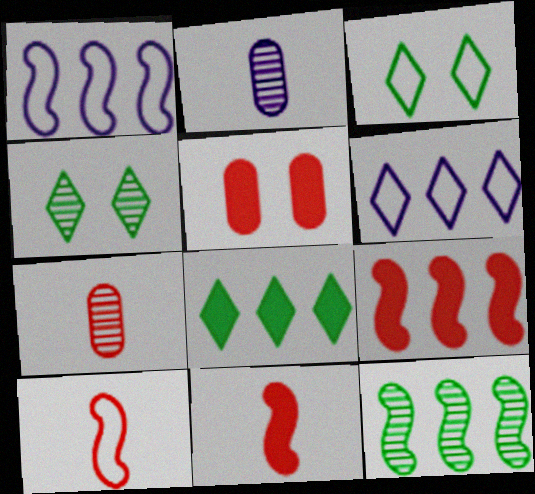[[1, 9, 12], 
[2, 3, 9]]